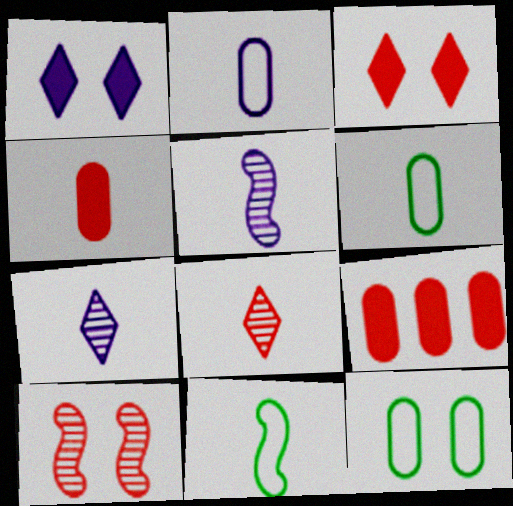[[1, 10, 12], 
[4, 7, 11]]